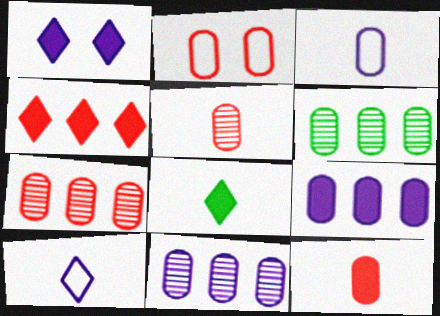[[1, 4, 8], 
[2, 7, 12], 
[6, 7, 11]]